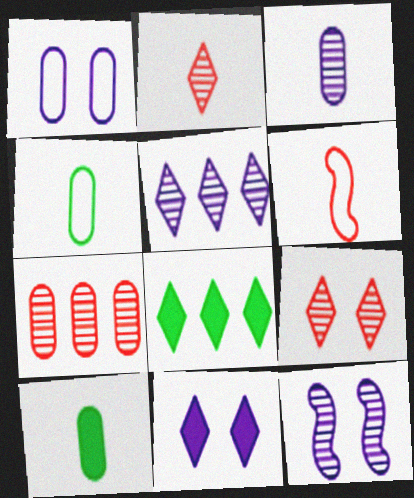[[1, 7, 10], 
[1, 11, 12], 
[3, 5, 12]]